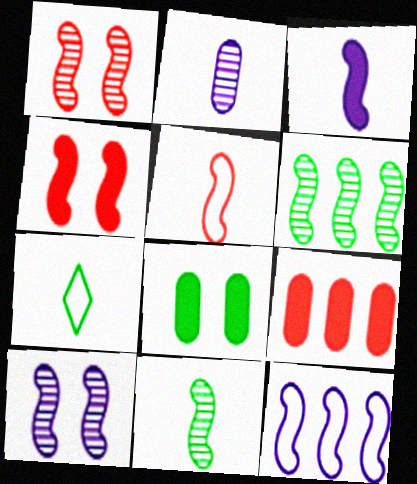[[3, 5, 11], 
[3, 10, 12], 
[4, 11, 12], 
[6, 7, 8], 
[7, 9, 10]]